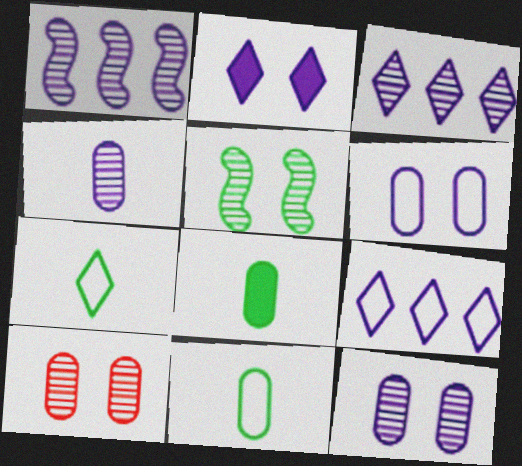[]